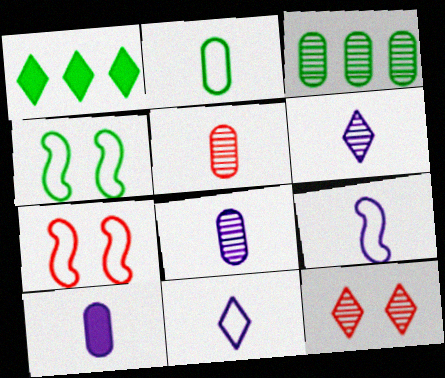[[1, 7, 8], 
[1, 11, 12], 
[2, 5, 10], 
[6, 9, 10]]